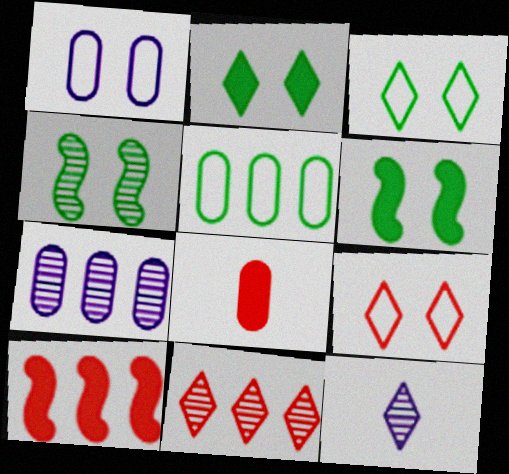[]